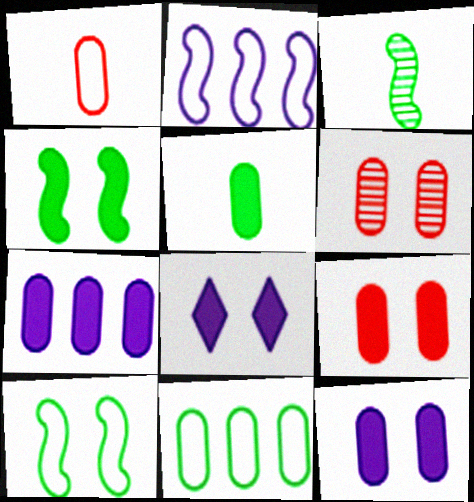[[4, 8, 9], 
[5, 7, 9], 
[6, 8, 10]]